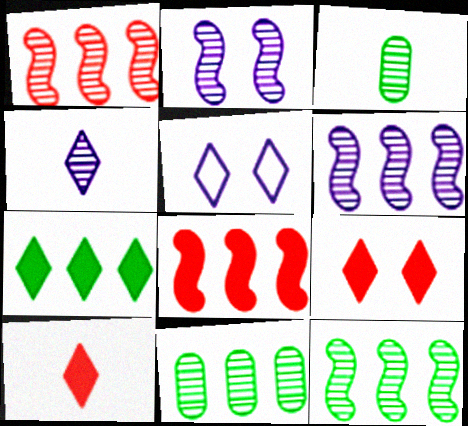[[1, 6, 12], 
[3, 5, 8]]